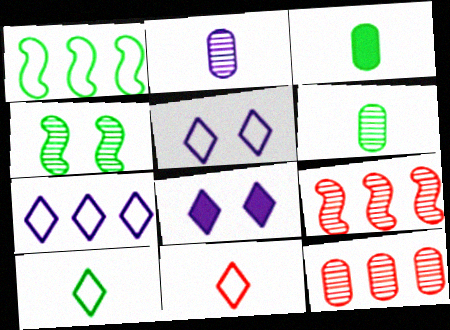[[3, 5, 9]]